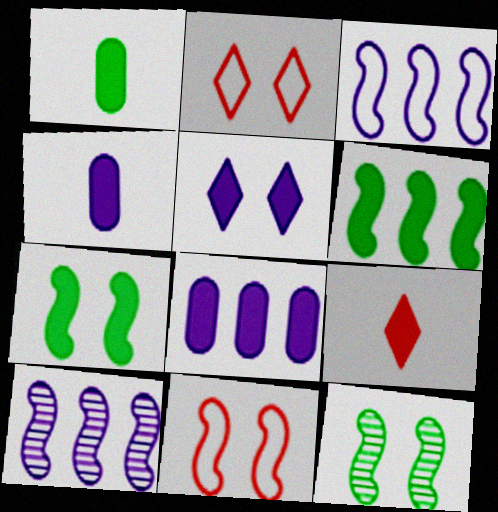[[1, 2, 10], 
[7, 8, 9]]